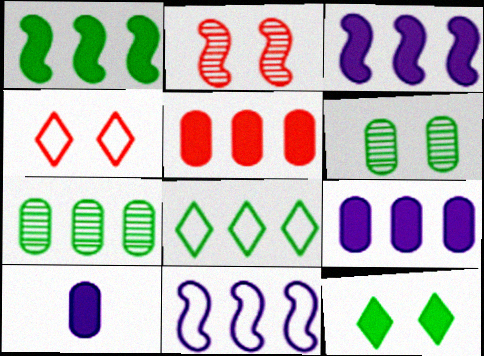[[1, 7, 8], 
[2, 8, 10]]